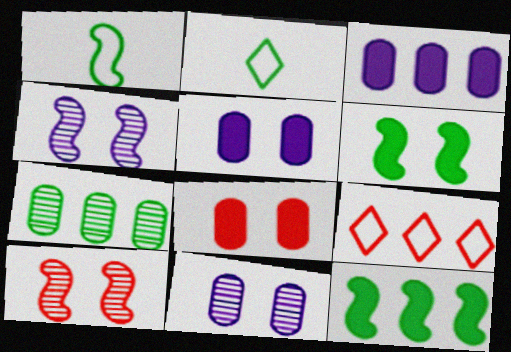[[2, 3, 10], 
[2, 6, 7]]